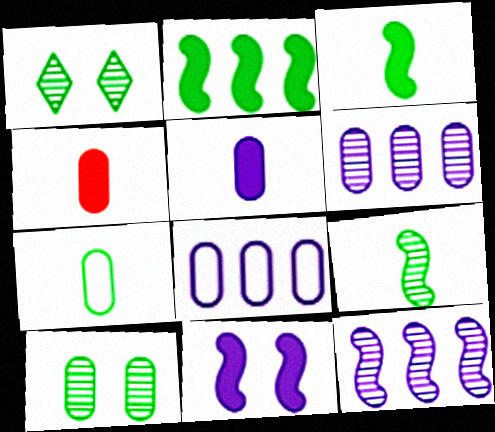[[1, 2, 7], 
[4, 8, 10]]